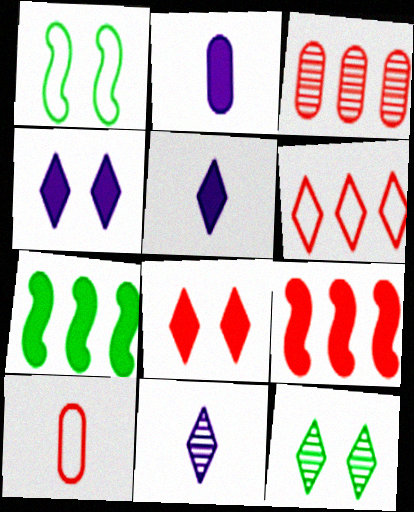[[1, 3, 5], 
[2, 7, 8], 
[3, 6, 9], 
[5, 6, 12]]